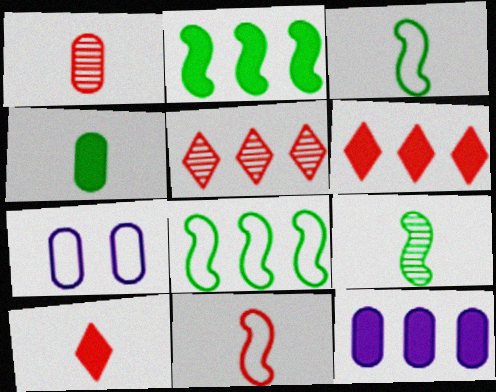[[1, 10, 11], 
[2, 6, 12], 
[5, 8, 12], 
[6, 7, 9]]